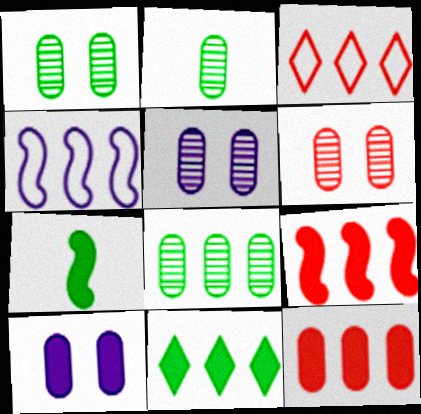[[1, 2, 8], 
[1, 5, 6], 
[3, 5, 7]]